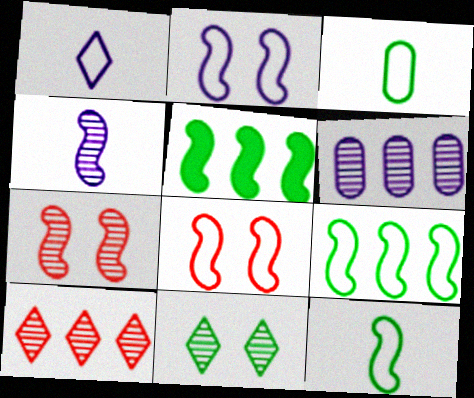[[3, 5, 11], 
[4, 5, 8]]